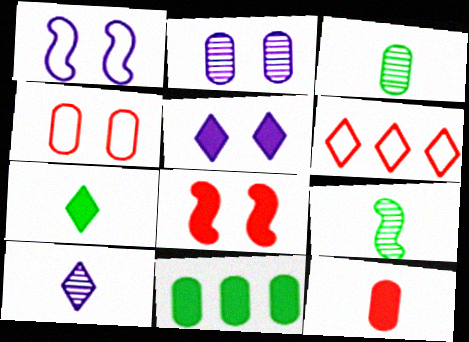[[1, 2, 5]]